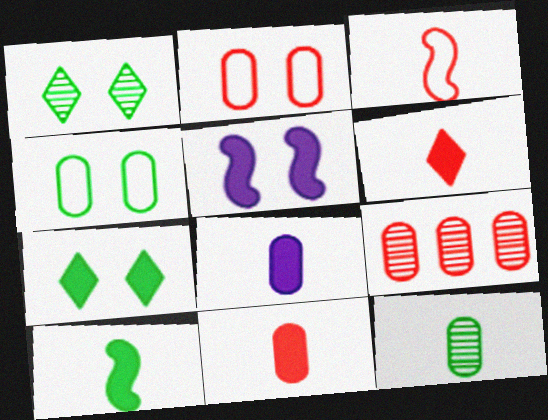[[1, 2, 5], 
[2, 9, 11], 
[4, 8, 9], 
[6, 8, 10]]